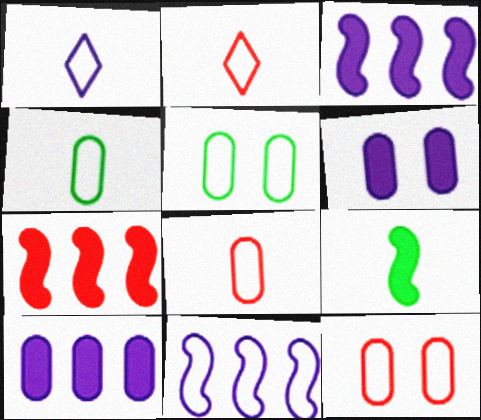[[2, 5, 11]]